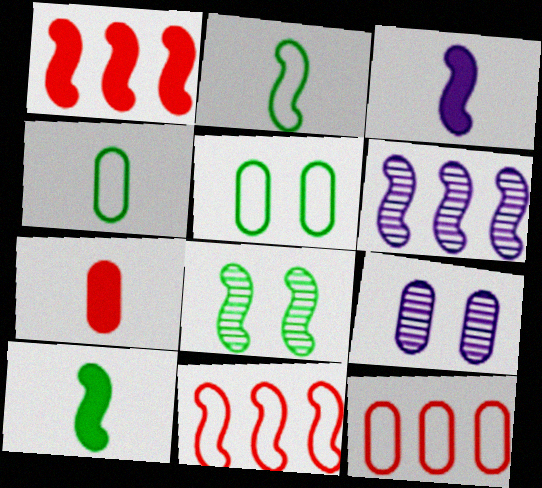[[3, 8, 11]]